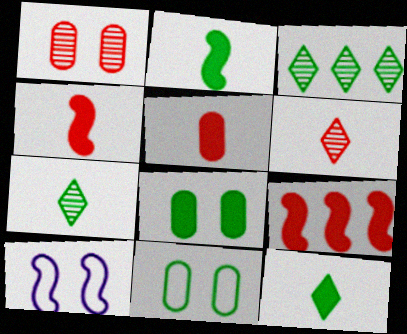[[2, 3, 11], 
[3, 5, 10]]